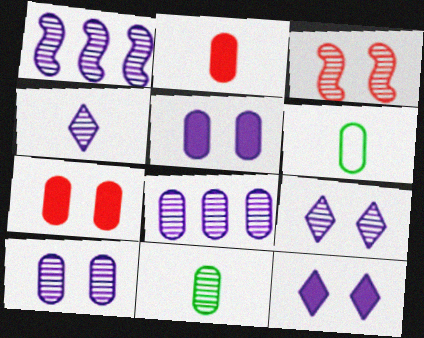[[1, 4, 10], 
[6, 7, 8]]